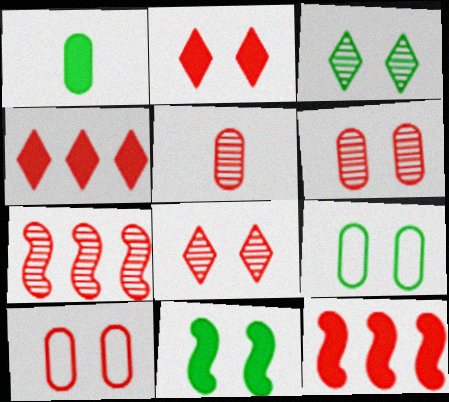[[3, 9, 11], 
[5, 7, 8]]